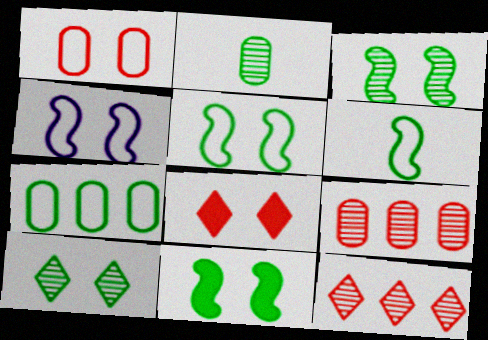[[3, 5, 11]]